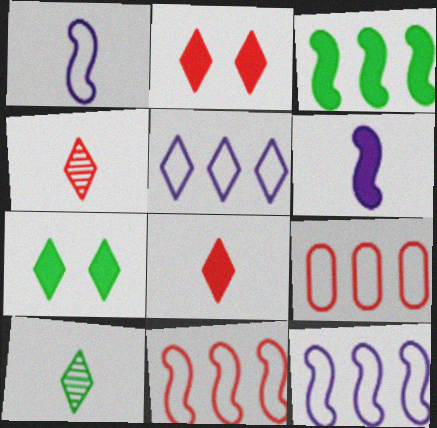[[2, 5, 10], 
[4, 5, 7]]